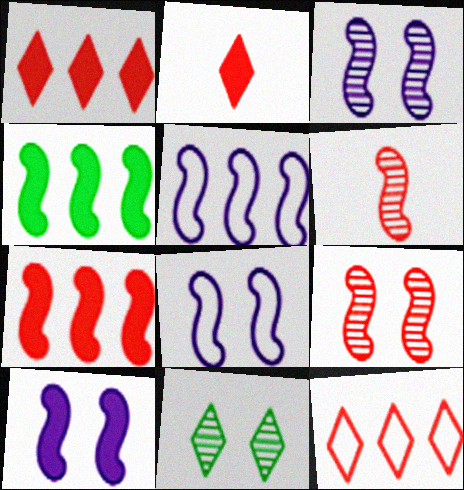[[3, 8, 10], 
[4, 6, 8]]